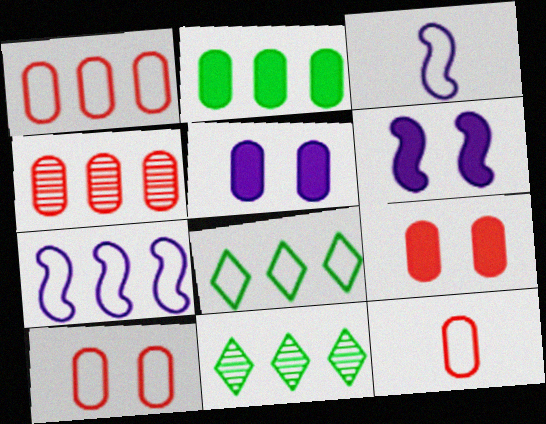[[1, 7, 8], 
[1, 10, 12], 
[3, 8, 10], 
[3, 9, 11], 
[4, 9, 12], 
[6, 11, 12]]